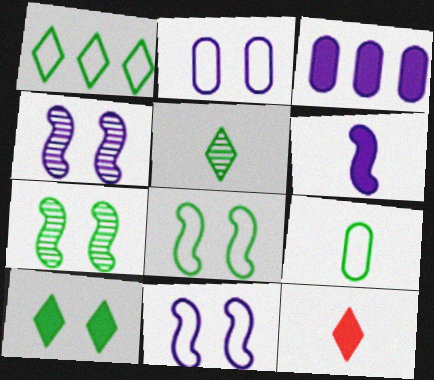[[1, 5, 10], 
[1, 8, 9]]